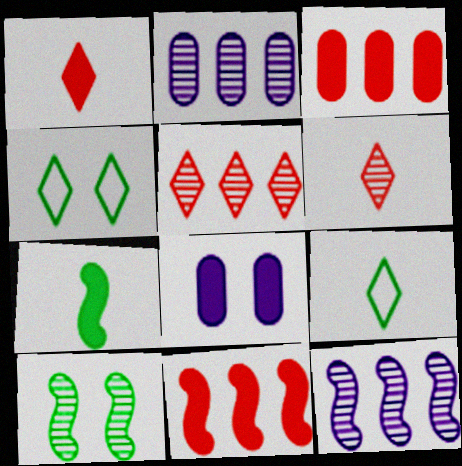[[2, 6, 10]]